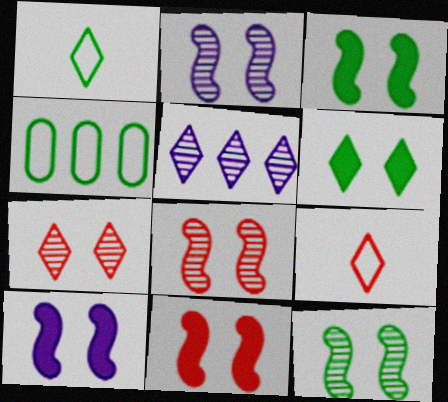[[2, 8, 12], 
[3, 10, 11], 
[5, 6, 9]]